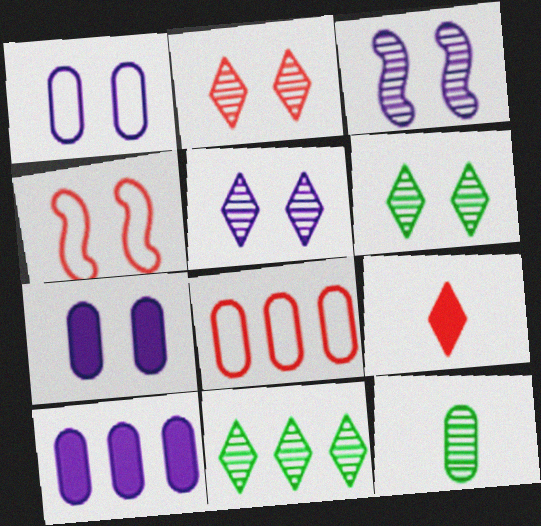[[2, 5, 6], 
[4, 6, 7], 
[7, 8, 12]]